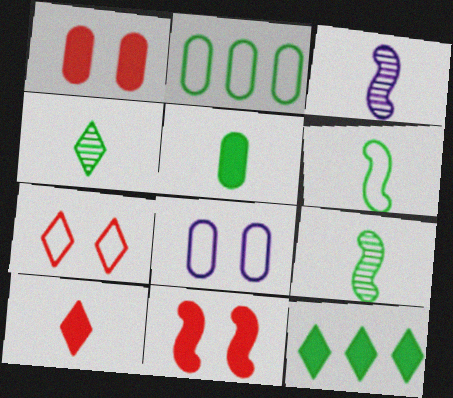[[4, 5, 6]]